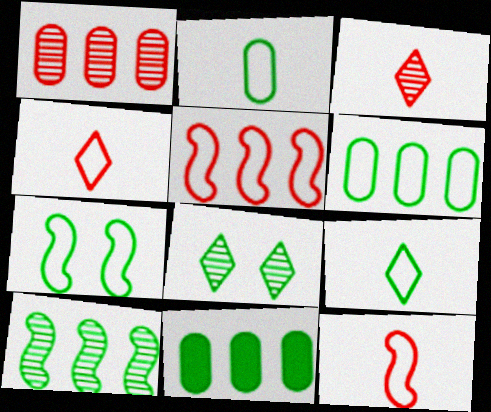[[6, 7, 9]]